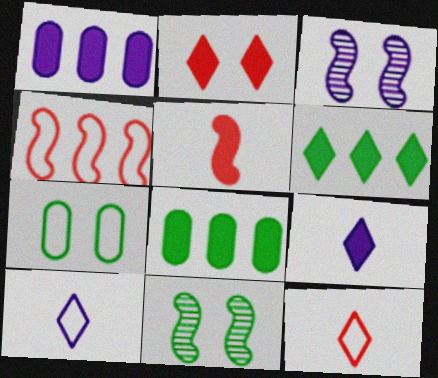[[1, 3, 10], 
[1, 11, 12], 
[2, 3, 7], 
[2, 6, 9], 
[3, 8, 12], 
[4, 7, 10]]